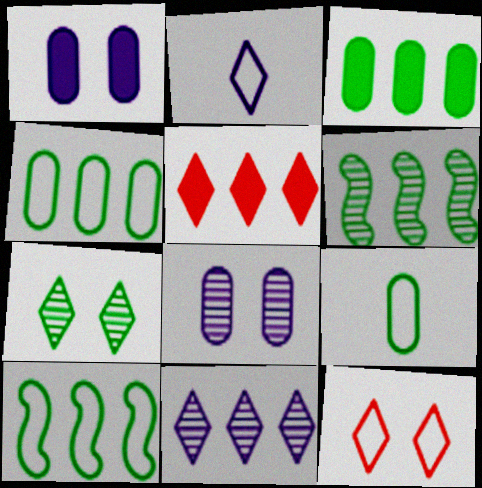[[2, 5, 7]]